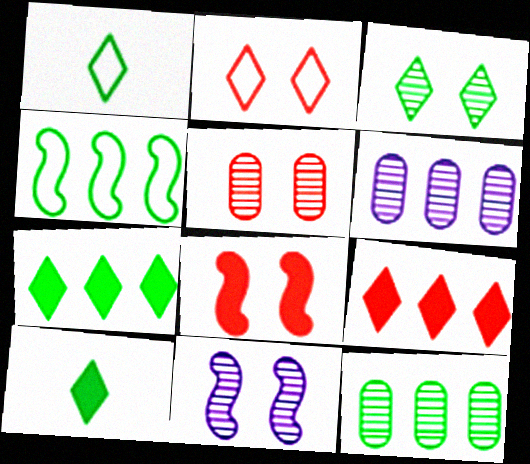[[1, 3, 7], 
[1, 6, 8], 
[2, 5, 8], 
[3, 5, 11], 
[4, 6, 9], 
[4, 7, 12]]